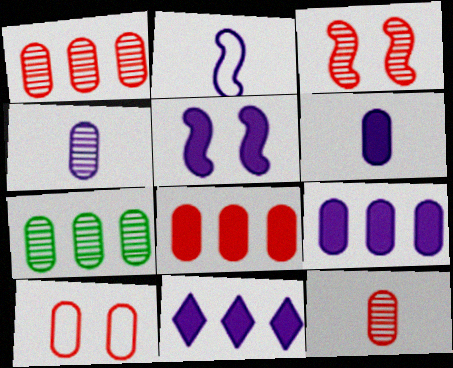[[5, 6, 11], 
[6, 7, 10], 
[8, 10, 12]]